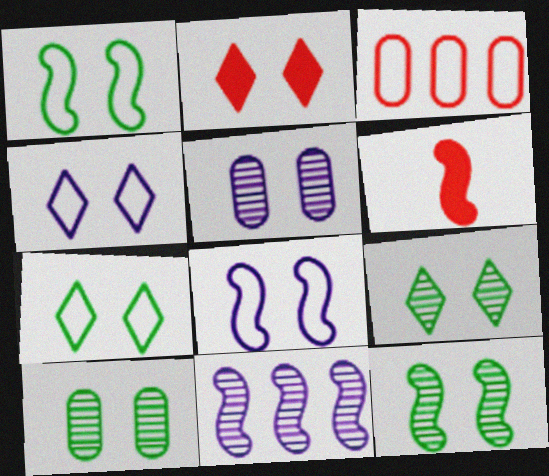[[1, 2, 5], 
[1, 6, 11], 
[2, 4, 9], 
[2, 8, 10], 
[9, 10, 12]]